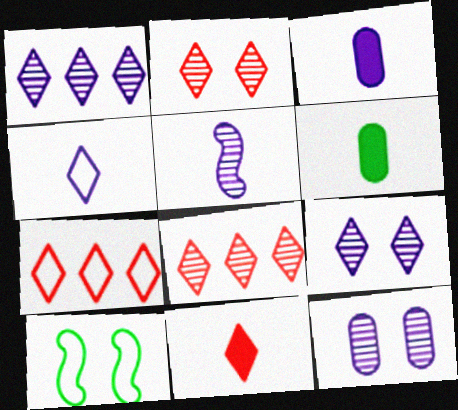[[1, 5, 12], 
[2, 7, 11], 
[3, 4, 5], 
[3, 8, 10]]